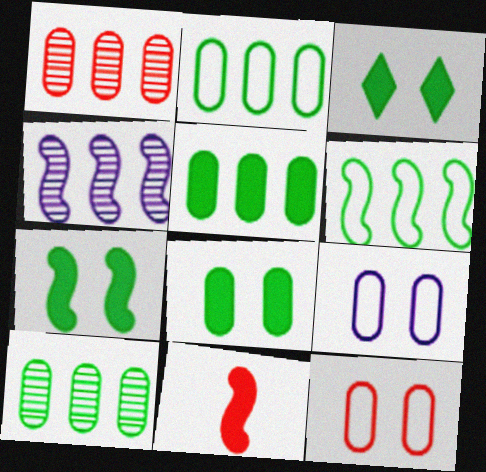[[2, 5, 10], 
[3, 7, 8]]